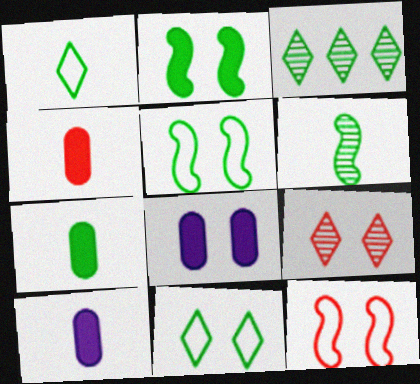[[1, 6, 7], 
[3, 5, 7], 
[3, 10, 12], 
[4, 7, 10], 
[5, 8, 9]]